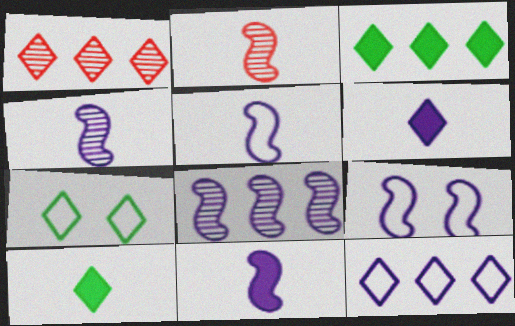[[1, 3, 12], 
[1, 6, 7], 
[4, 5, 11], 
[8, 9, 11]]